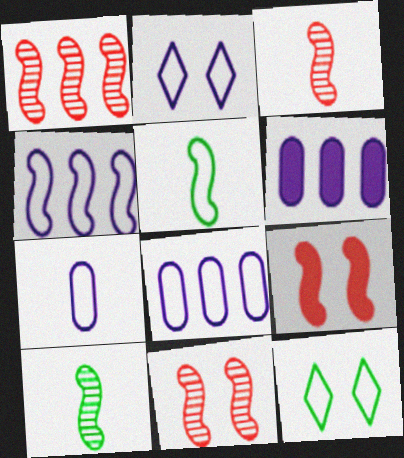[[1, 3, 11], 
[2, 4, 7], 
[3, 6, 12], 
[4, 9, 10]]